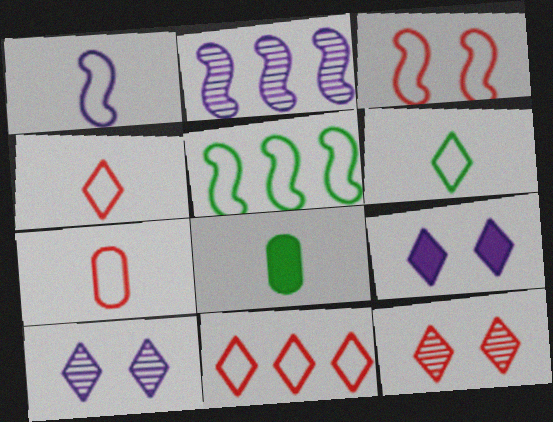[[1, 3, 5], 
[1, 6, 7], 
[3, 7, 11]]